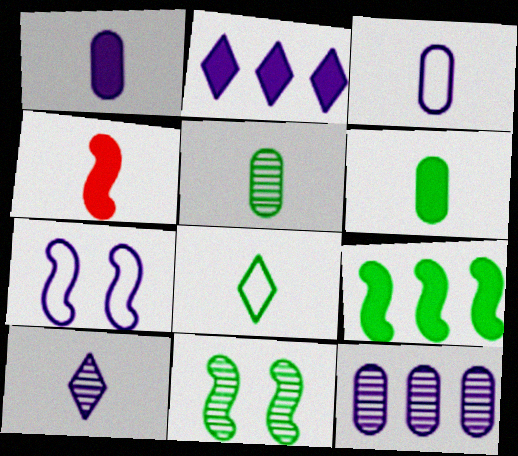[]